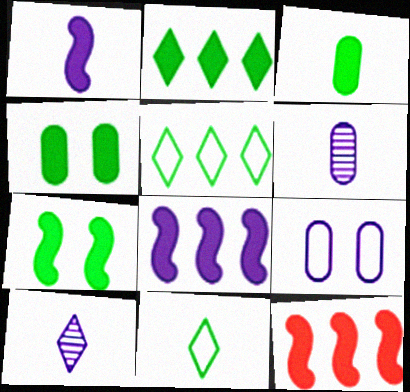[[1, 7, 12], 
[2, 3, 7], 
[8, 9, 10]]